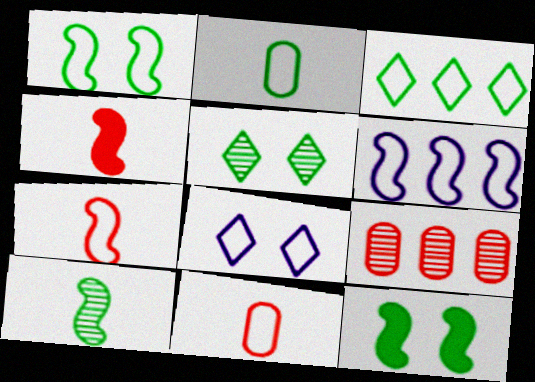[[1, 2, 3], 
[1, 6, 7]]